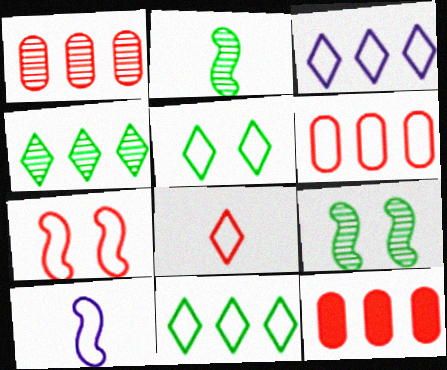[[1, 6, 12], 
[3, 5, 8], 
[5, 6, 10], 
[6, 7, 8]]